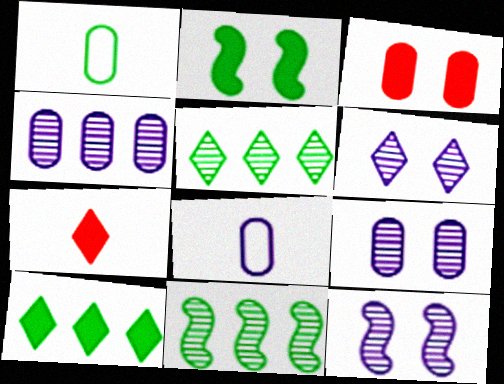[[1, 2, 5], 
[1, 3, 4], 
[6, 9, 12]]